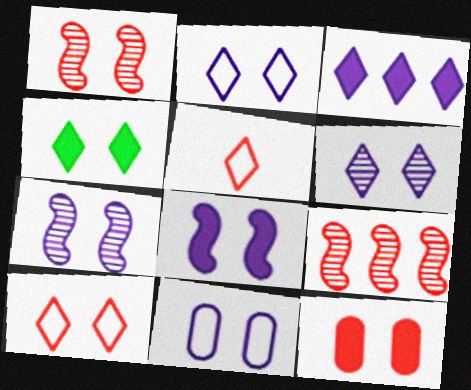[[1, 4, 11], 
[1, 10, 12], 
[4, 6, 10], 
[4, 8, 12], 
[5, 9, 12], 
[6, 8, 11]]